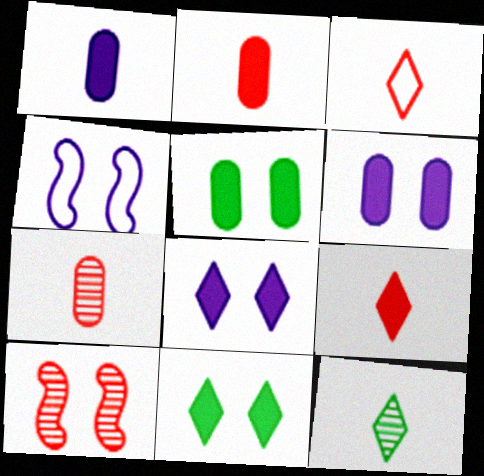[]